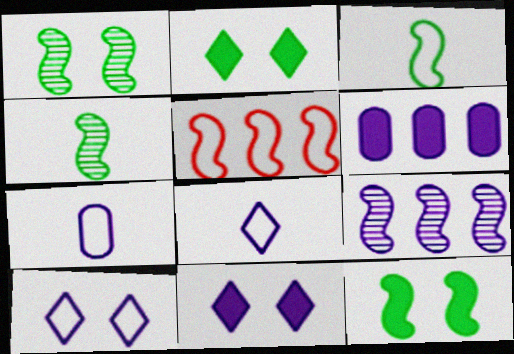[[7, 9, 11]]